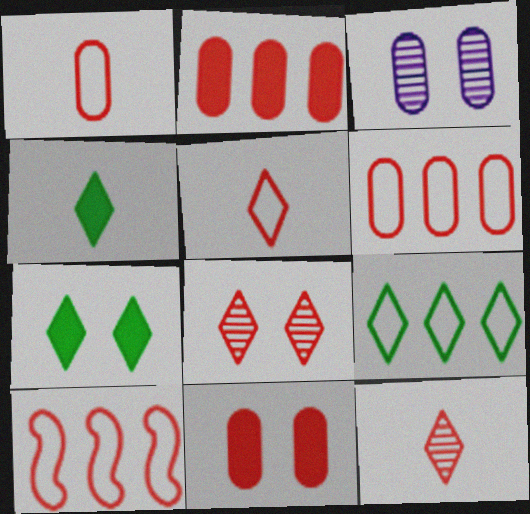[[3, 4, 10], 
[10, 11, 12]]